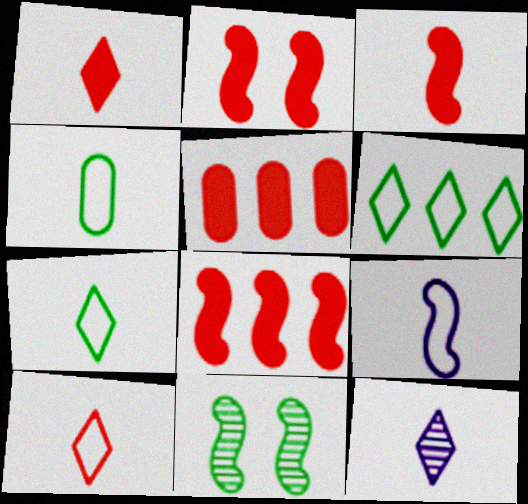[[1, 2, 5], 
[1, 7, 12], 
[2, 3, 8], 
[3, 4, 12], 
[4, 9, 10], 
[8, 9, 11]]